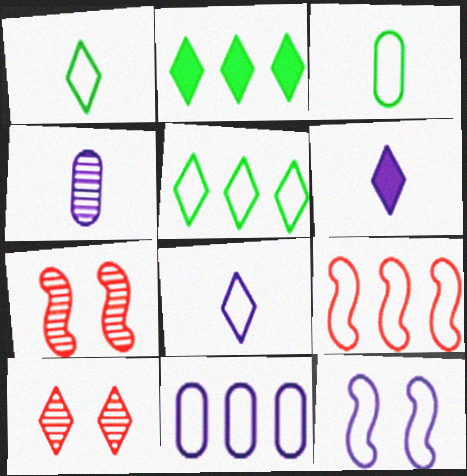[[2, 8, 10], 
[5, 6, 10], 
[5, 9, 11], 
[8, 11, 12]]